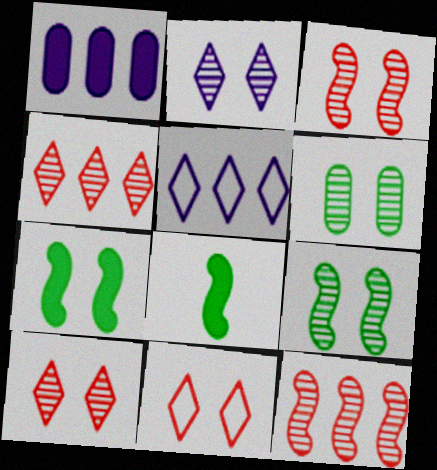[[2, 3, 6]]